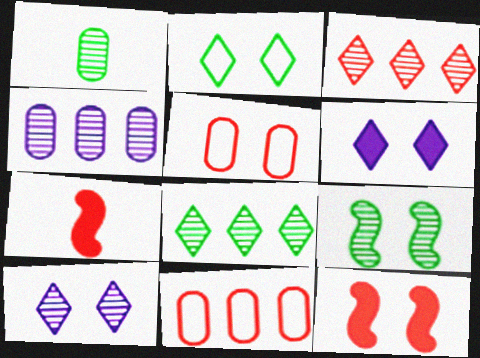[[1, 8, 9], 
[2, 4, 7], 
[3, 5, 7], 
[5, 6, 9]]